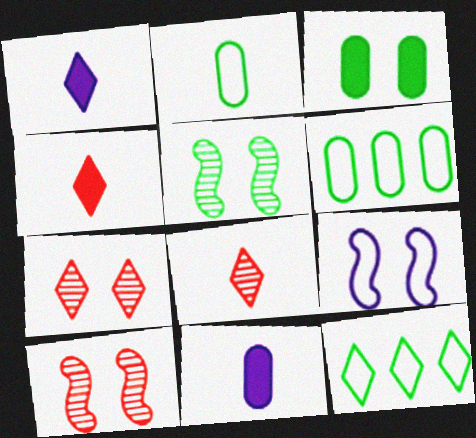[[1, 6, 10], 
[1, 7, 12], 
[3, 7, 9], 
[10, 11, 12]]